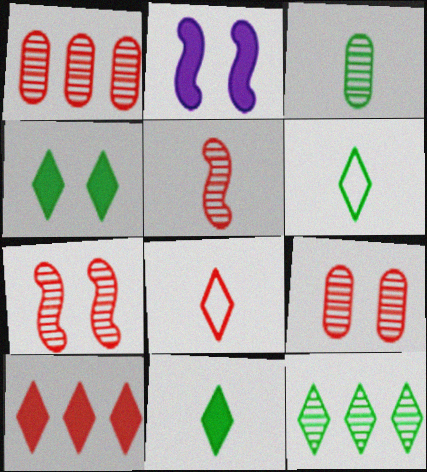[[1, 2, 6], 
[4, 6, 12]]